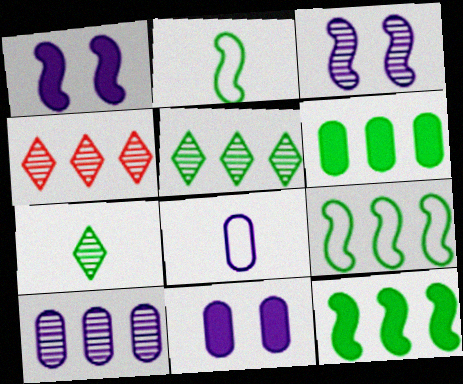[[2, 4, 11], 
[5, 6, 9], 
[8, 10, 11]]